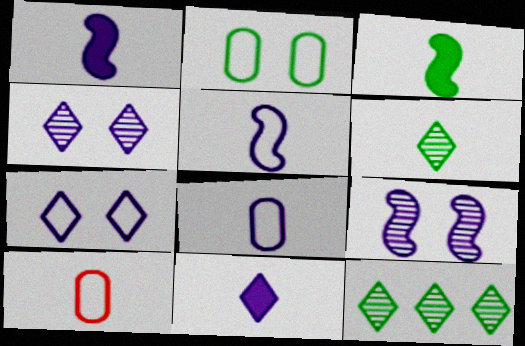[[1, 6, 10], 
[2, 3, 12]]